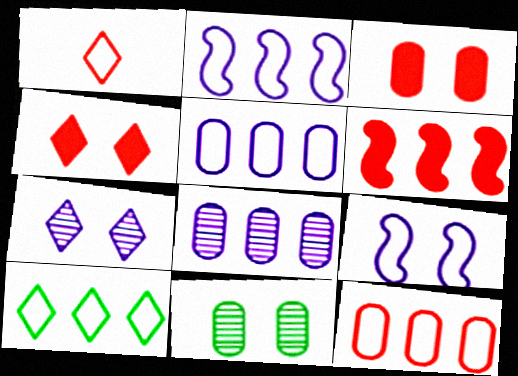[[2, 10, 12], 
[4, 9, 11], 
[6, 8, 10]]